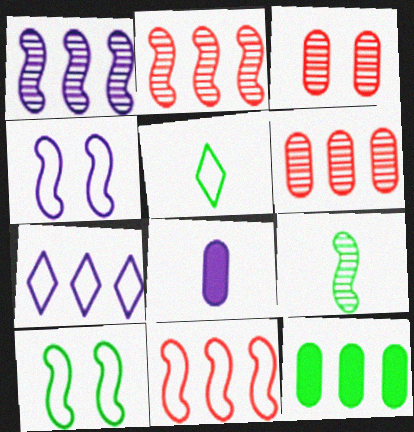[[2, 7, 12]]